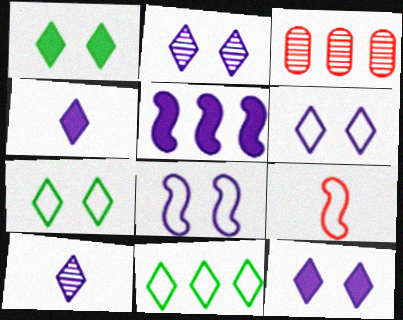[[2, 6, 12], 
[3, 5, 11]]